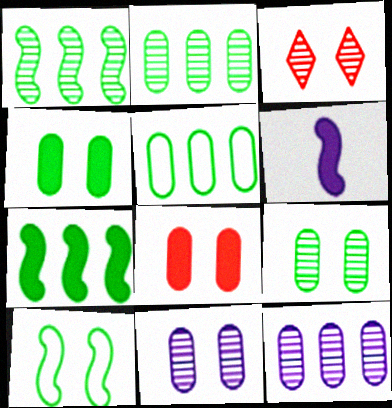[[3, 5, 6]]